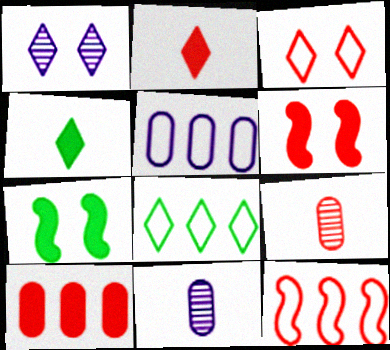[[1, 2, 8], 
[2, 6, 10], 
[5, 8, 12], 
[6, 8, 11]]